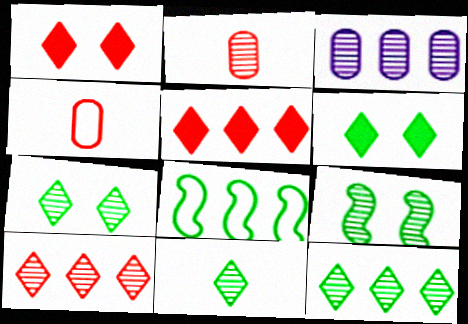[[3, 5, 8], 
[7, 11, 12]]